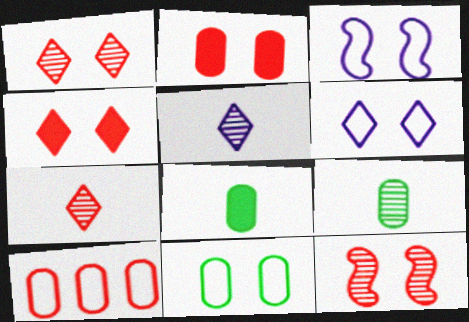[]